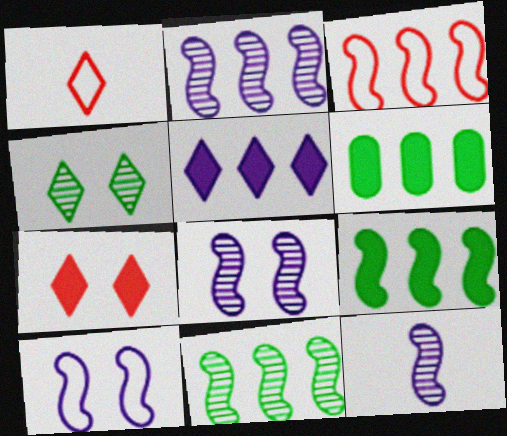[[1, 4, 5], 
[1, 6, 8], 
[2, 3, 9], 
[2, 8, 12]]